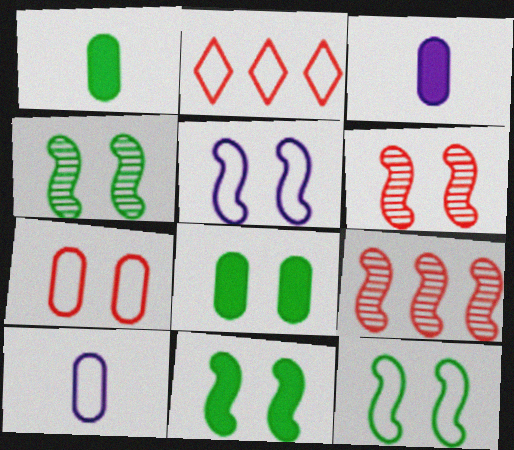[[2, 3, 4], 
[2, 10, 12], 
[4, 11, 12], 
[5, 6, 11]]